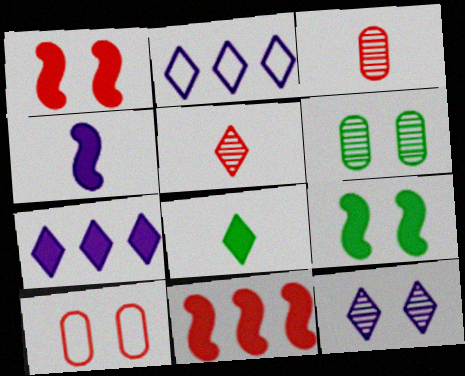[[2, 3, 9], 
[4, 9, 11], 
[5, 10, 11], 
[9, 10, 12]]